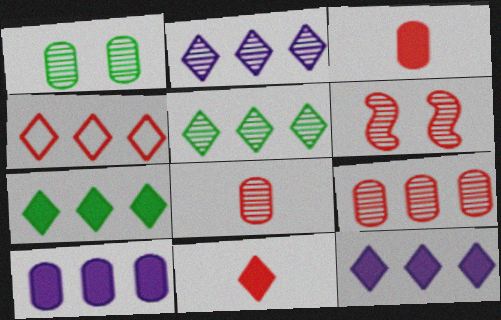[[2, 4, 7], 
[3, 4, 6], 
[4, 5, 12]]